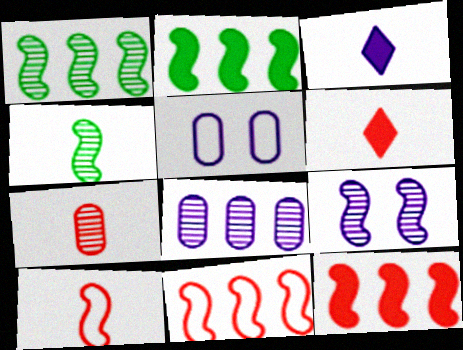[[1, 5, 6], 
[2, 9, 10], 
[6, 7, 10]]